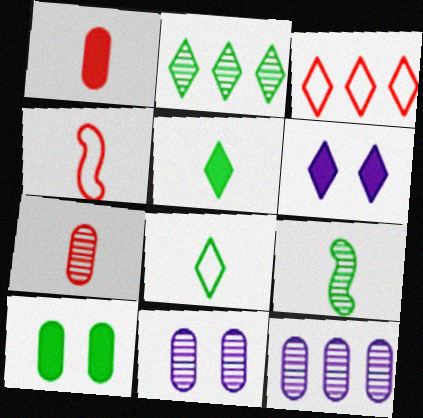[]